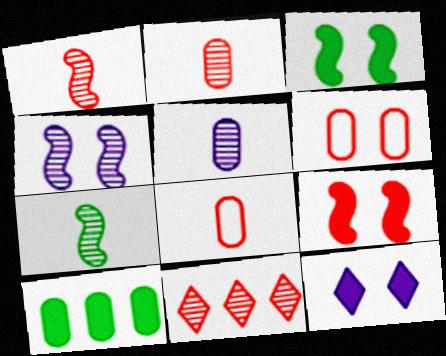[[5, 6, 10], 
[8, 9, 11]]